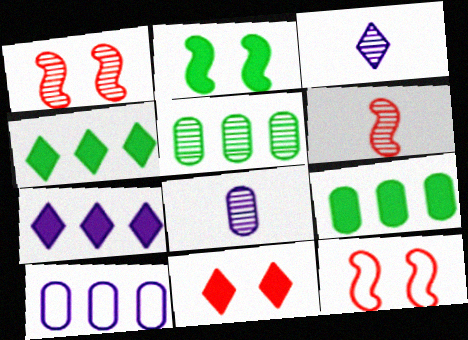[[1, 3, 5], 
[3, 9, 12], 
[4, 8, 12]]